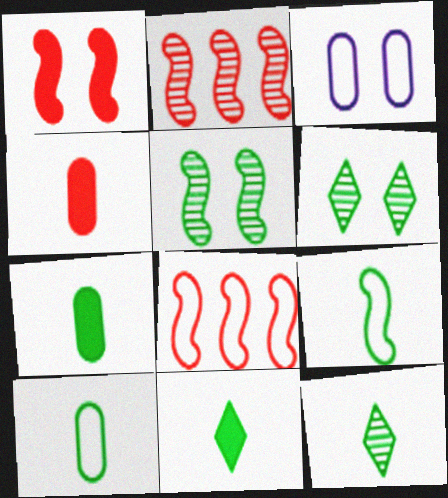[[1, 3, 6], 
[2, 3, 11], 
[7, 9, 12]]